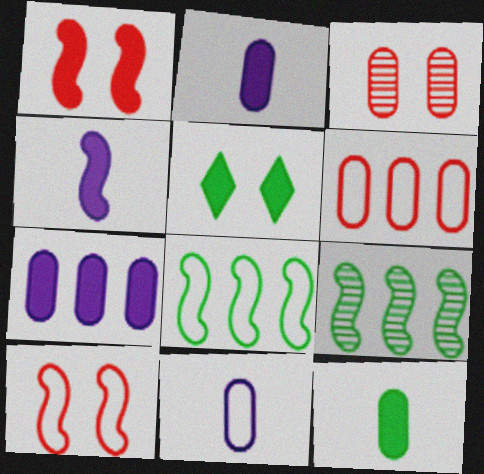[[4, 9, 10]]